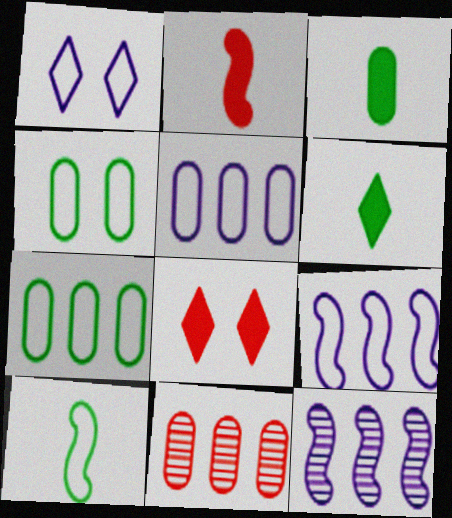[]